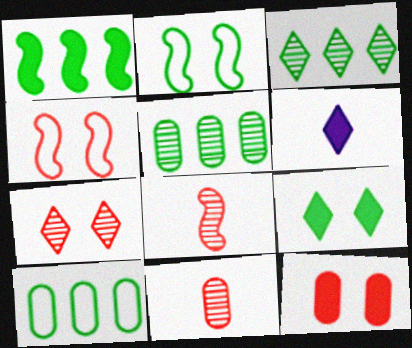[[1, 3, 10], 
[1, 6, 12], 
[4, 5, 6], 
[4, 7, 12]]